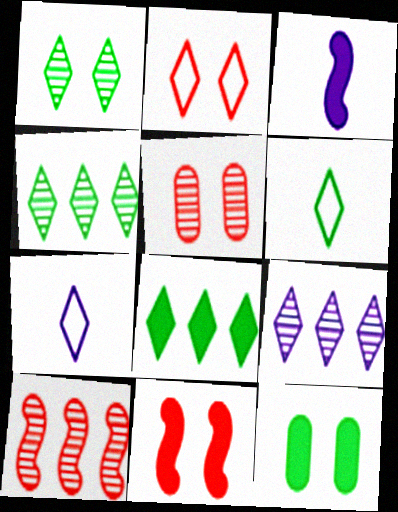[[1, 6, 8], 
[2, 5, 11], 
[7, 10, 12]]